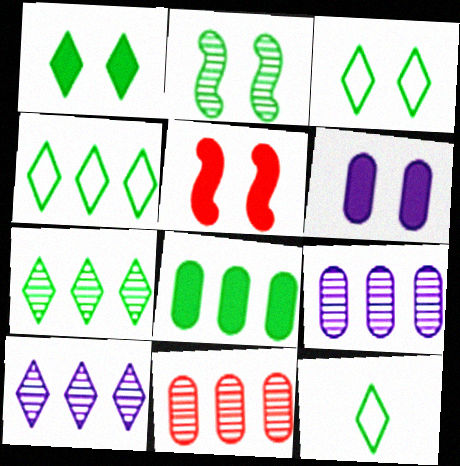[[1, 5, 6], 
[1, 7, 12], 
[2, 8, 12], 
[3, 4, 12], 
[5, 9, 12]]